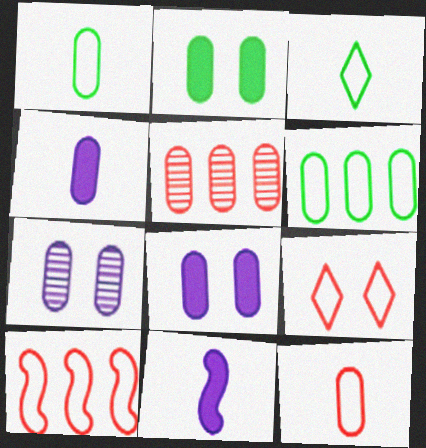[[1, 5, 8], 
[9, 10, 12]]